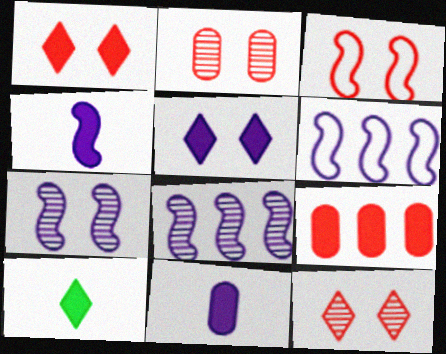[[1, 2, 3], 
[2, 6, 10], 
[4, 6, 7]]